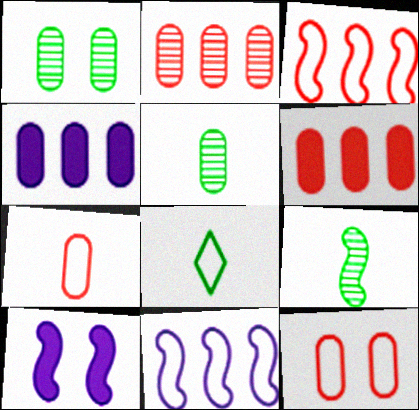[[1, 4, 7], 
[2, 8, 10], 
[3, 9, 10], 
[4, 5, 12], 
[8, 11, 12]]